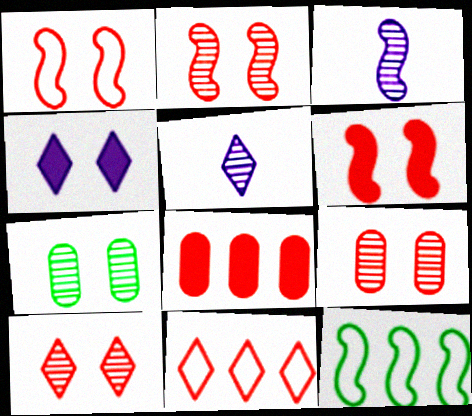[[1, 2, 6], 
[1, 4, 7], 
[2, 9, 10], 
[3, 6, 12]]